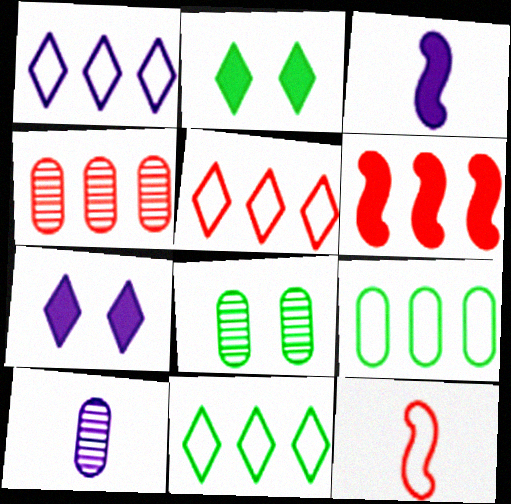[[1, 5, 11], 
[3, 5, 8], 
[4, 5, 6], 
[4, 8, 10]]